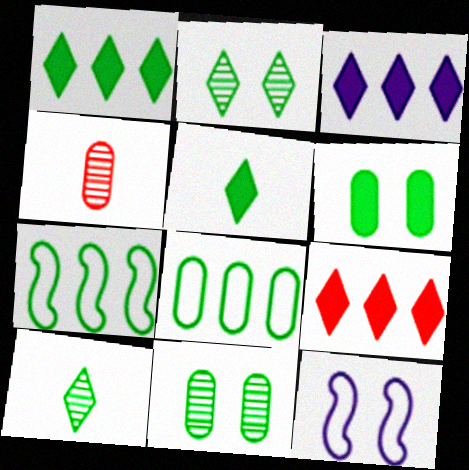[[1, 3, 9], 
[1, 4, 12], 
[5, 7, 11], 
[6, 7, 10]]